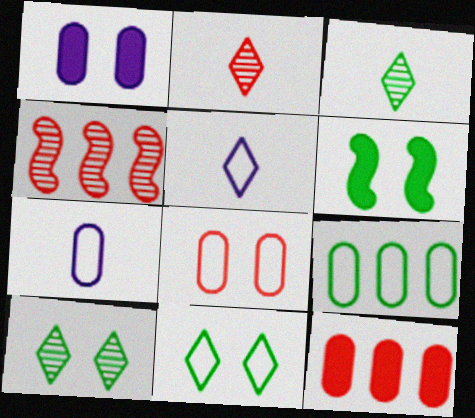[[3, 6, 9], 
[7, 8, 9]]